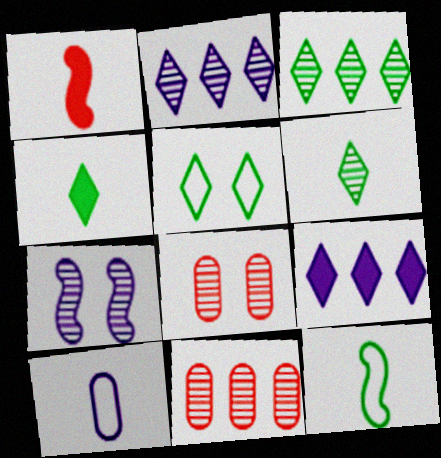[[1, 6, 10], 
[3, 4, 5], 
[6, 7, 11], 
[7, 9, 10], 
[8, 9, 12]]